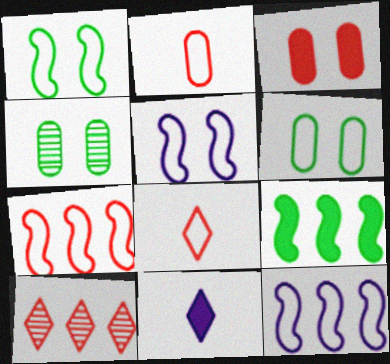[[3, 9, 11], 
[4, 7, 11], 
[6, 8, 12]]